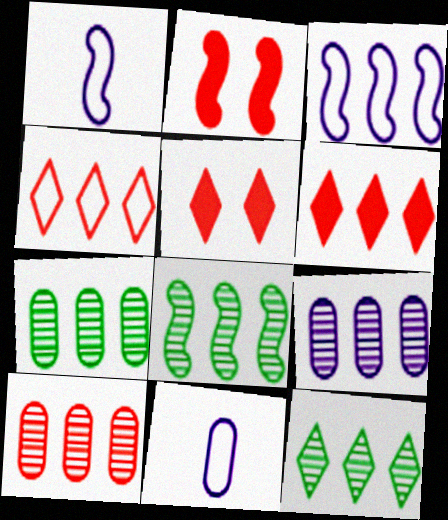[[1, 2, 8], 
[1, 5, 7], 
[2, 11, 12], 
[3, 6, 7], 
[5, 8, 11], 
[7, 8, 12], 
[7, 9, 10]]